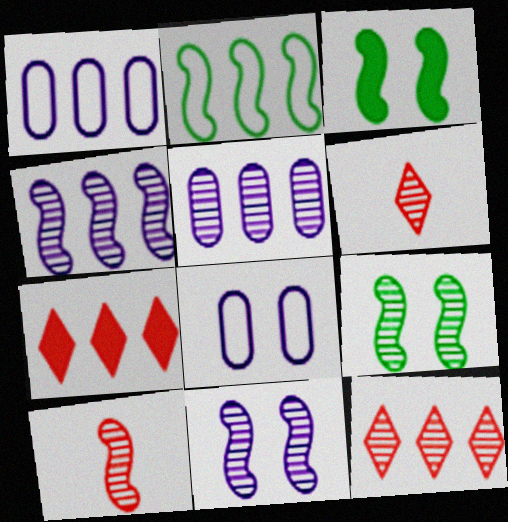[[1, 3, 6], 
[2, 5, 7], 
[4, 9, 10], 
[5, 6, 9]]